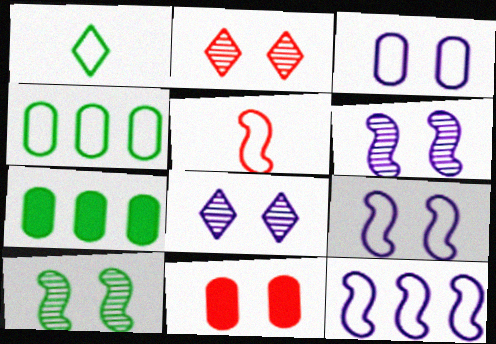[[1, 7, 10], 
[5, 7, 8]]